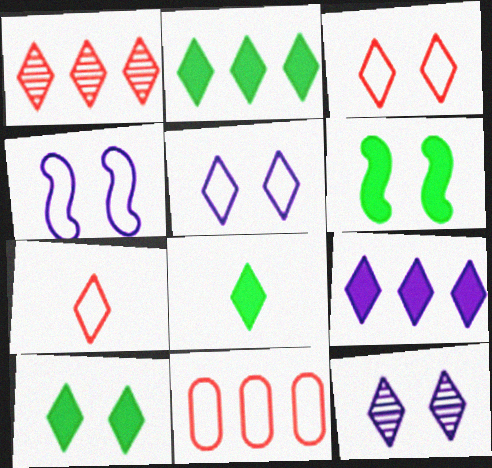[[1, 5, 8], 
[2, 7, 12], 
[2, 8, 10], 
[3, 10, 12]]